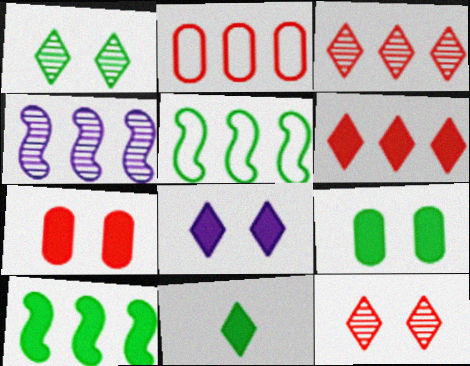[[6, 8, 11], 
[9, 10, 11]]